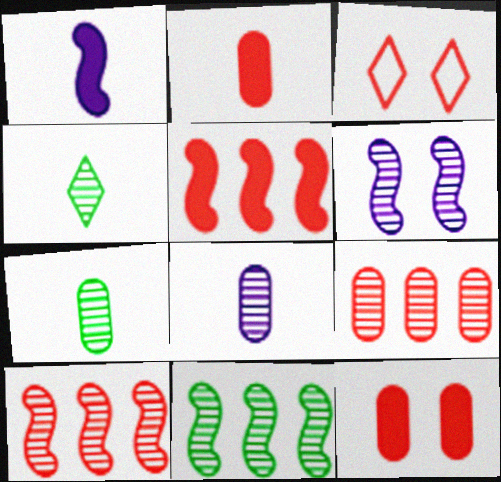[[2, 3, 10], 
[4, 6, 9]]